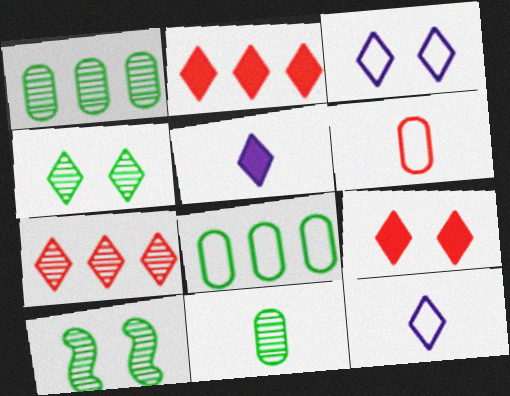[[2, 4, 12], 
[3, 4, 9]]